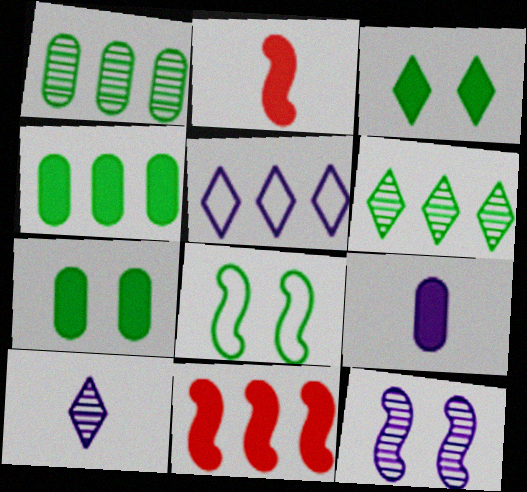[[1, 5, 11], 
[3, 9, 11], 
[5, 9, 12]]